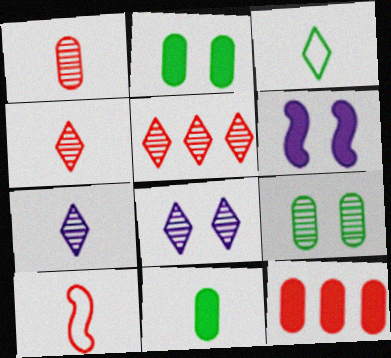[[7, 10, 11]]